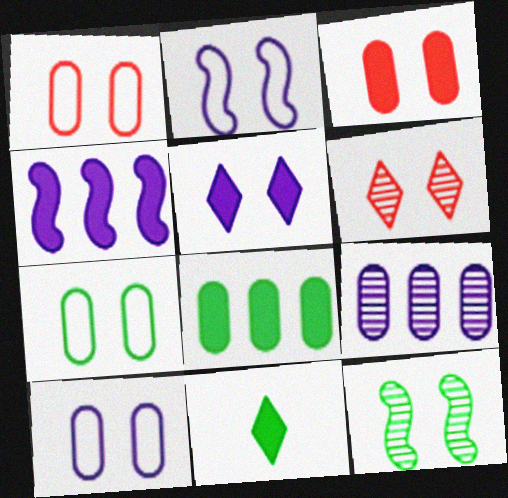[[1, 5, 12], 
[1, 7, 10], 
[3, 4, 11]]